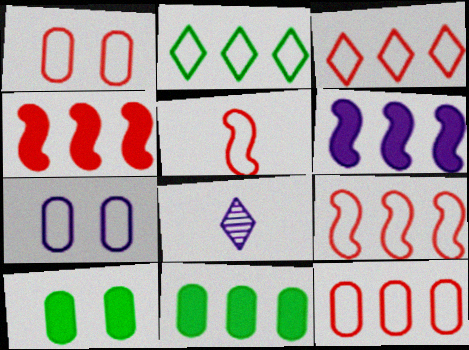[[1, 3, 5], 
[2, 5, 7], 
[3, 9, 12], 
[6, 7, 8], 
[8, 9, 10]]